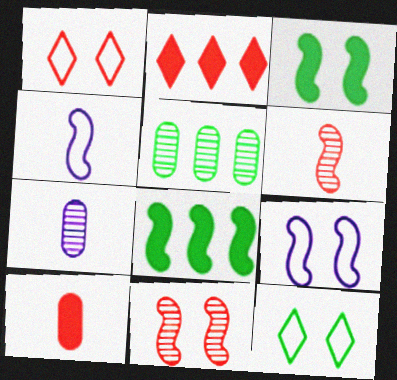[[1, 7, 8], 
[3, 9, 11], 
[4, 8, 11], 
[6, 8, 9]]